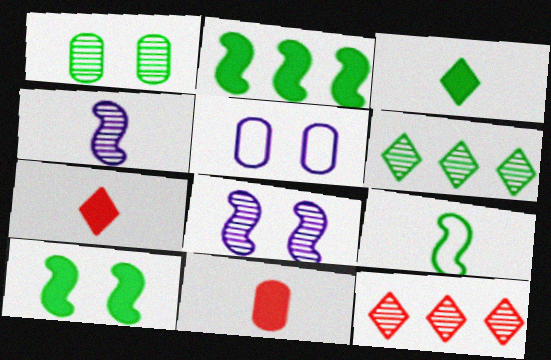[[1, 4, 12]]